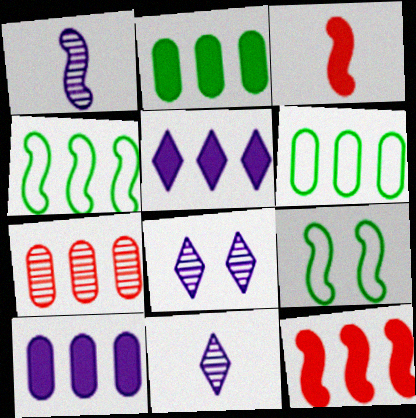[[1, 9, 12], 
[2, 5, 12], 
[3, 6, 8], 
[4, 5, 7], 
[6, 7, 10]]